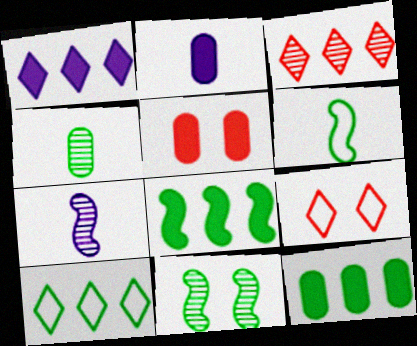[[1, 3, 10], 
[2, 5, 12], 
[5, 7, 10], 
[6, 8, 11], 
[7, 9, 12]]